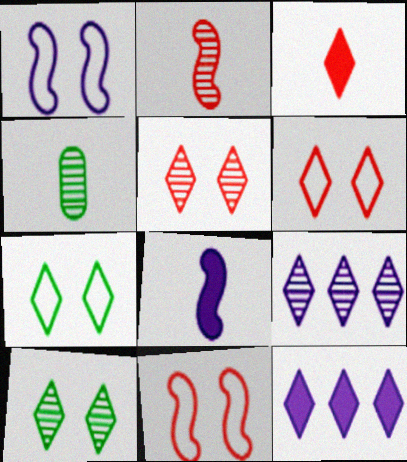[[3, 7, 9], 
[4, 11, 12]]